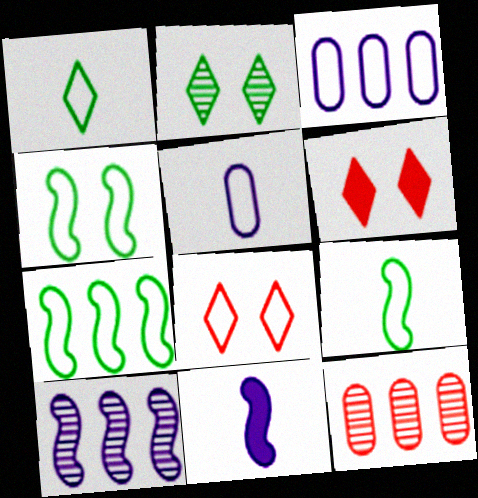[[3, 8, 9], 
[4, 7, 9], 
[5, 7, 8]]